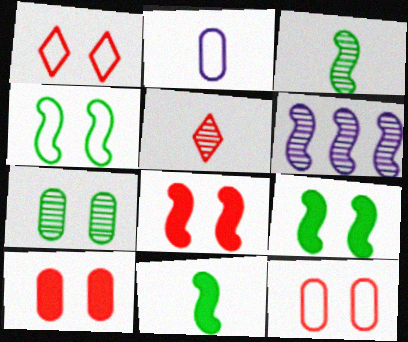[[2, 5, 11], 
[5, 6, 7]]